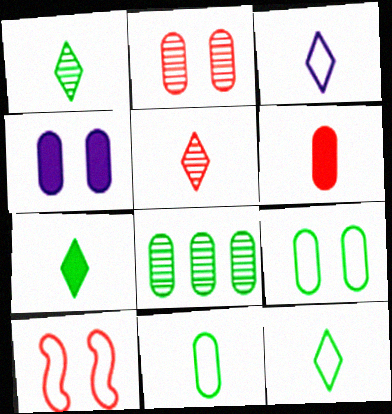[[1, 7, 12], 
[2, 4, 9], 
[3, 5, 7]]